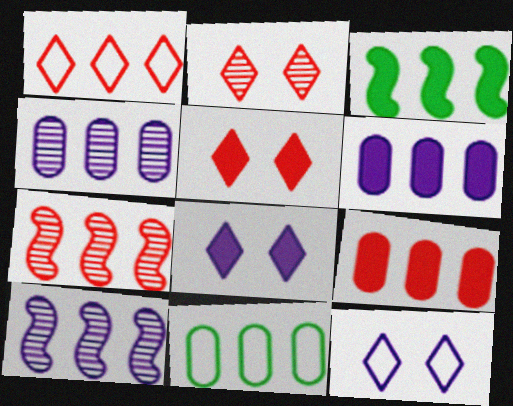[[1, 3, 4], 
[1, 7, 9], 
[4, 9, 11]]